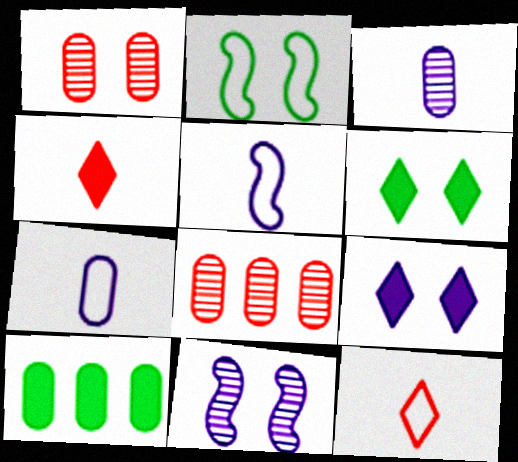[[1, 2, 9], 
[1, 7, 10], 
[5, 6, 8], 
[10, 11, 12]]